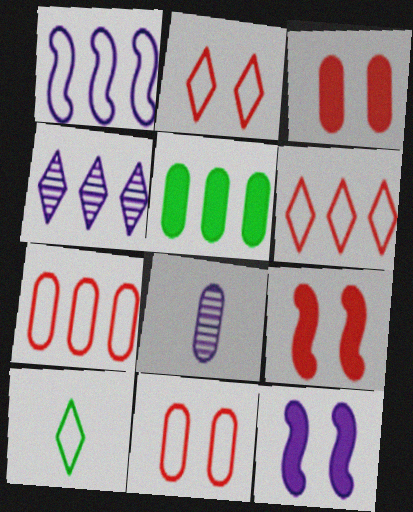[[1, 10, 11], 
[5, 8, 11]]